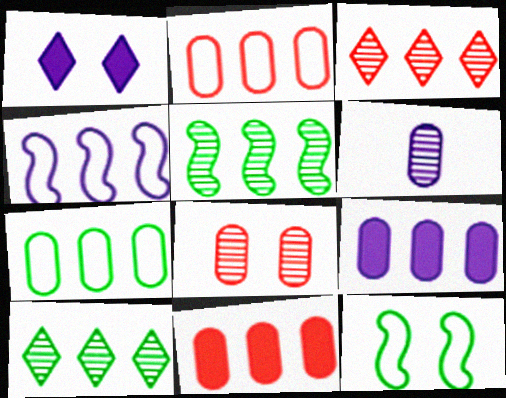[[1, 4, 6], 
[1, 8, 12], 
[4, 10, 11]]